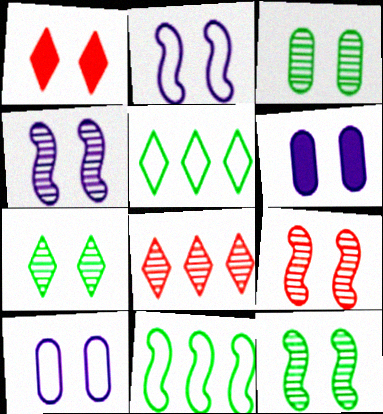[[1, 2, 3], 
[1, 10, 12], 
[3, 7, 12], 
[4, 9, 12]]